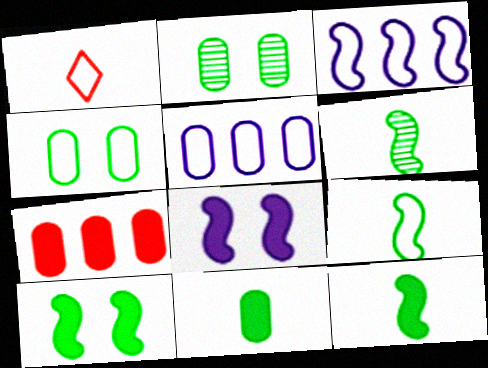[[1, 3, 4], 
[6, 9, 12]]